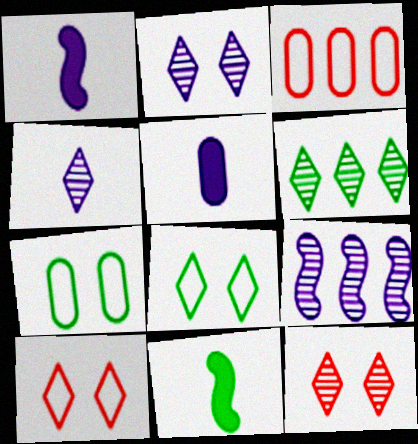[[2, 3, 11], 
[4, 6, 12], 
[6, 7, 11]]